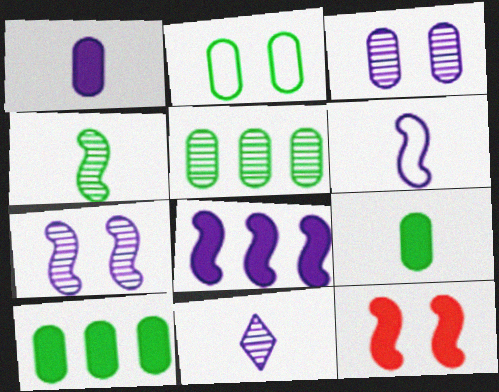[[1, 6, 11], 
[2, 5, 9], 
[6, 7, 8]]